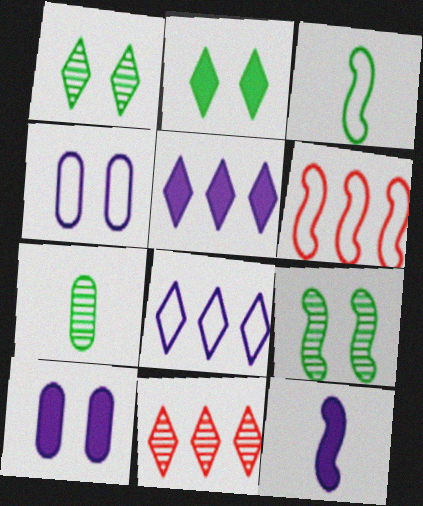[[3, 10, 11], 
[5, 10, 12], 
[6, 9, 12]]